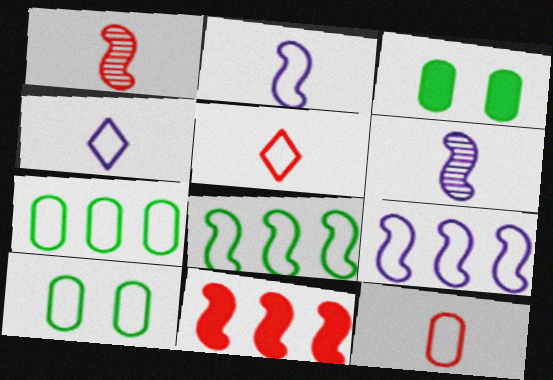[[5, 9, 10]]